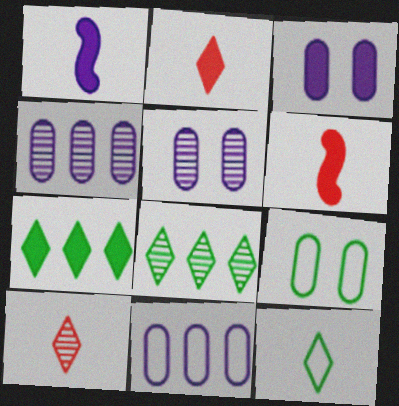[[3, 6, 7]]